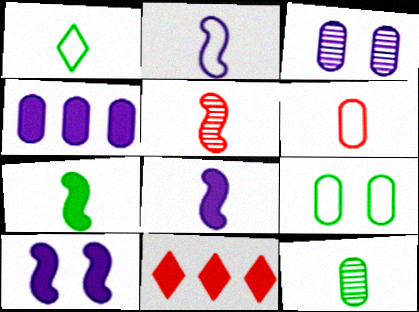[[1, 2, 6], 
[1, 7, 12], 
[2, 5, 7]]